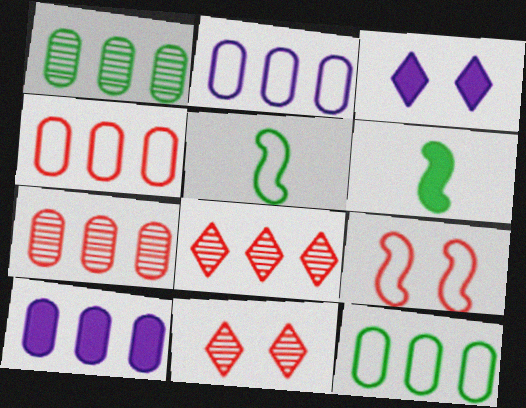[[1, 4, 10], 
[2, 4, 12], 
[2, 6, 11], 
[3, 5, 7], 
[5, 10, 11], 
[7, 10, 12]]